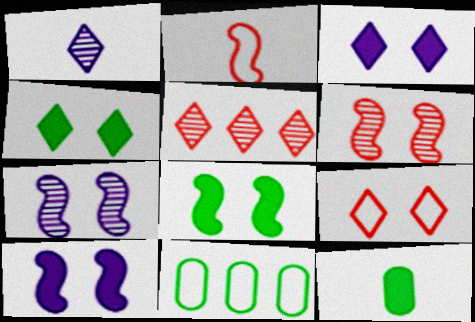[[1, 2, 12]]